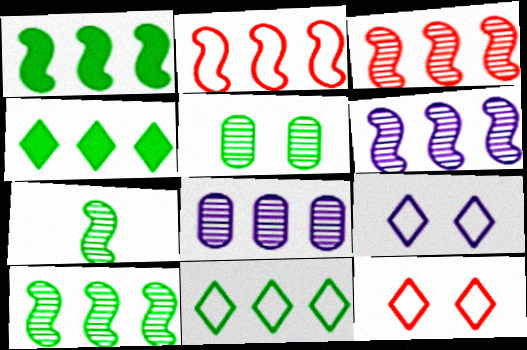[[1, 2, 6], 
[2, 4, 8], 
[3, 6, 10]]